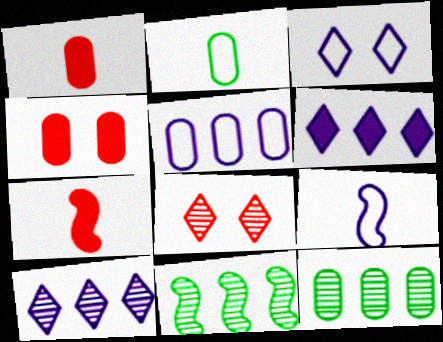[[1, 3, 11], 
[3, 5, 9], 
[3, 7, 12]]